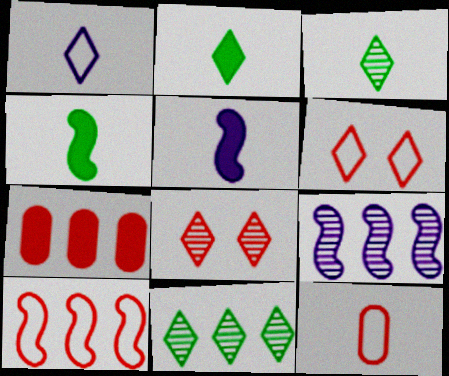[[3, 5, 12], 
[6, 10, 12]]